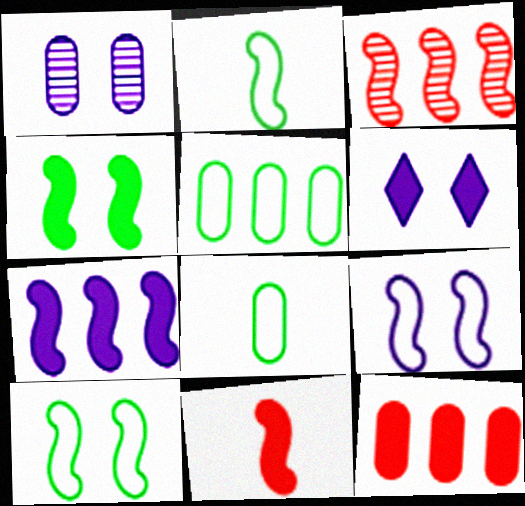[[1, 6, 9], 
[1, 8, 12], 
[3, 6, 8], 
[4, 7, 11]]